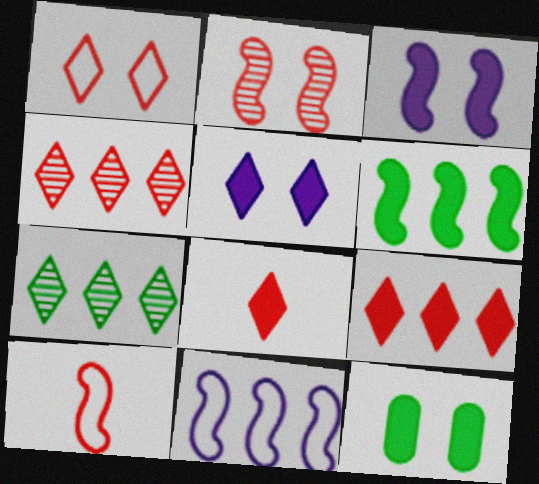[[1, 4, 8]]